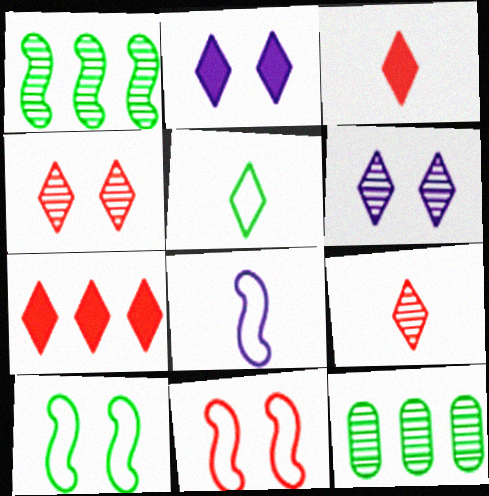[[5, 6, 7]]